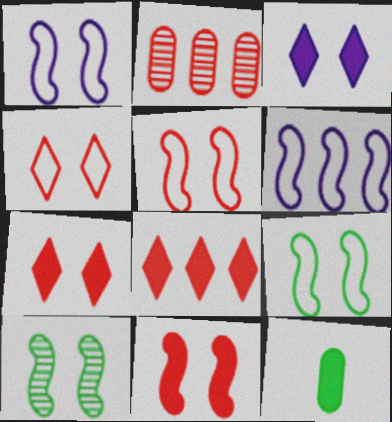[[1, 5, 9], 
[1, 10, 11]]